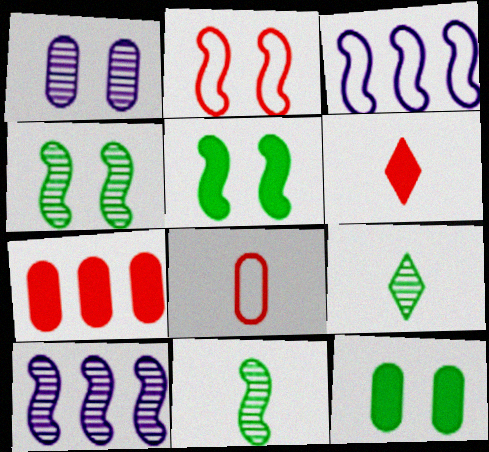[]